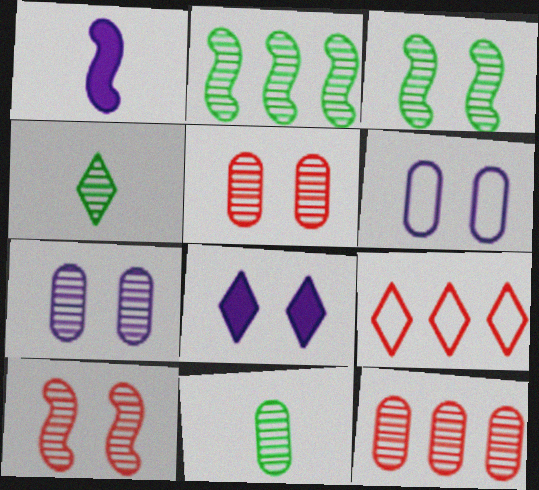[[4, 8, 9], 
[7, 11, 12]]